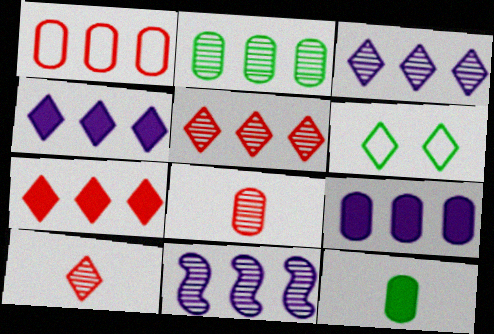[[1, 2, 9], 
[2, 5, 11], 
[4, 6, 10]]